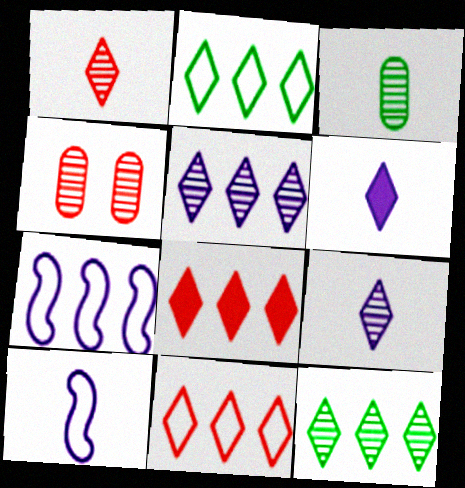[[2, 5, 8]]